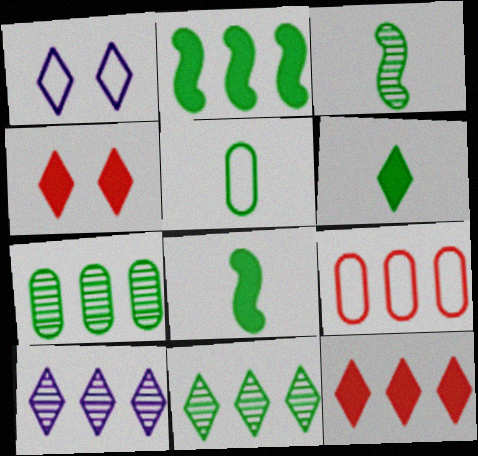[[2, 9, 10], 
[3, 5, 6]]